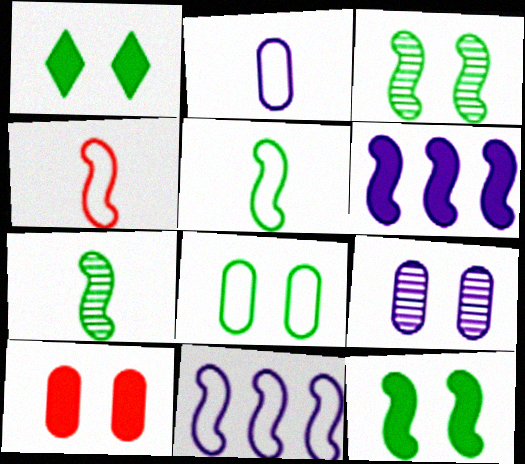[[1, 3, 8], 
[3, 4, 6], 
[8, 9, 10]]